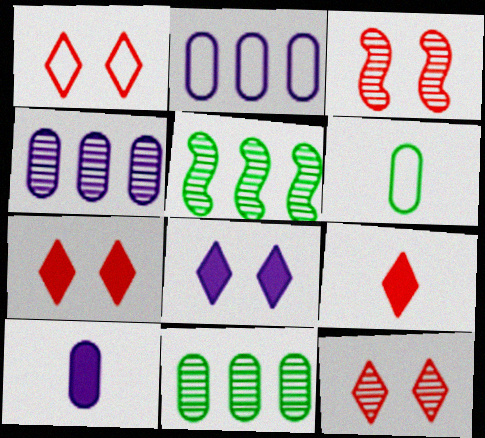[[1, 5, 10], 
[1, 7, 12]]